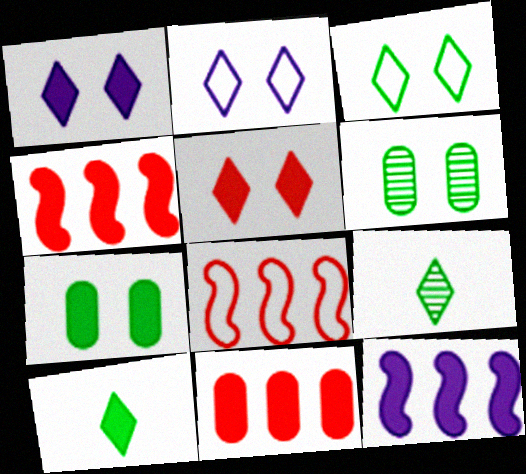[]